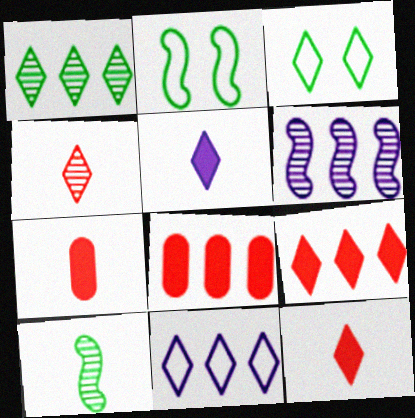[[1, 9, 11], 
[3, 6, 7]]